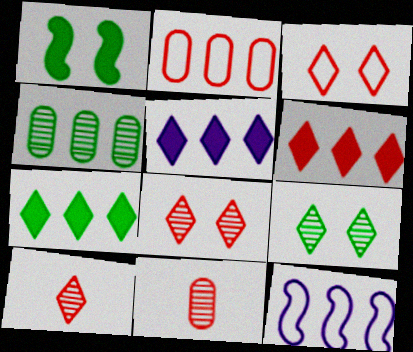[[3, 6, 10], 
[4, 6, 12], 
[5, 6, 7]]